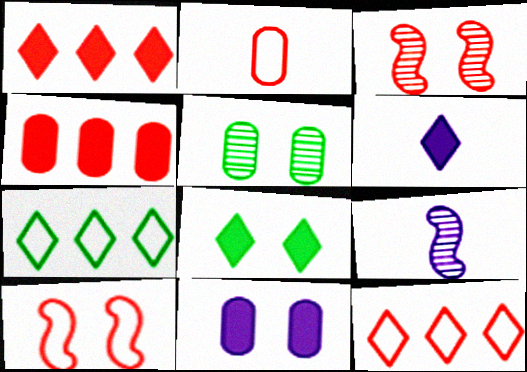[[1, 2, 3], 
[1, 6, 8], 
[2, 10, 12]]